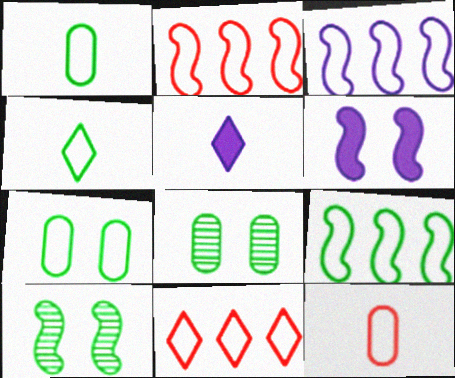[[2, 3, 9], 
[2, 5, 8], 
[4, 7, 9]]